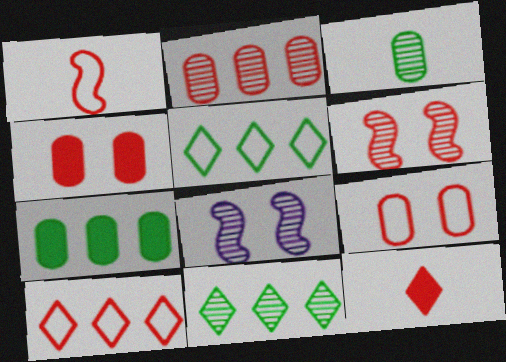[[1, 9, 10]]